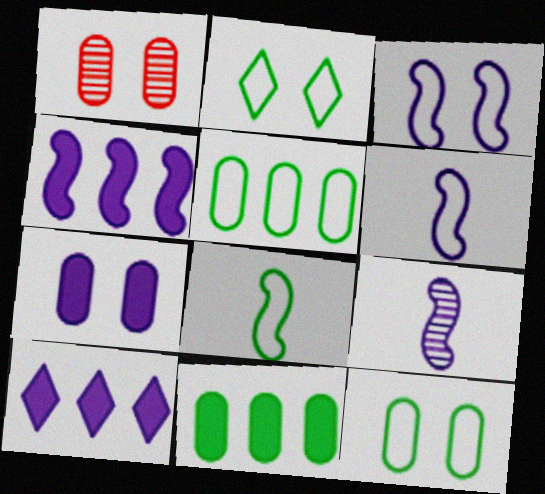[[1, 7, 12], 
[1, 8, 10], 
[2, 5, 8], 
[3, 4, 9]]